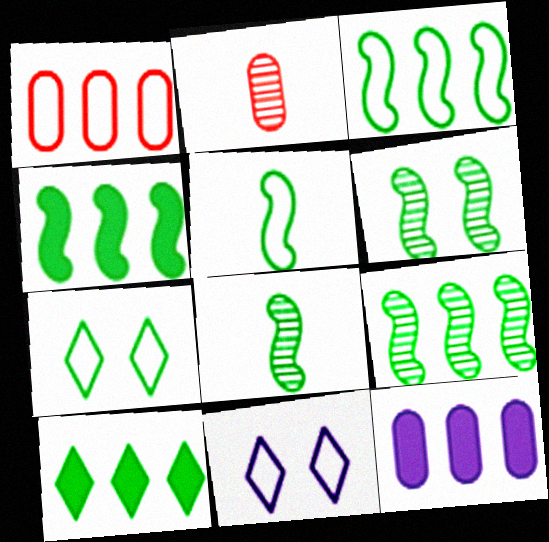[[1, 5, 11], 
[2, 4, 11], 
[3, 4, 9], 
[4, 5, 6], 
[6, 8, 9]]